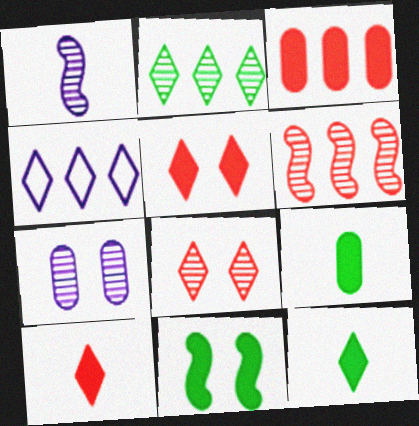[[4, 8, 12]]